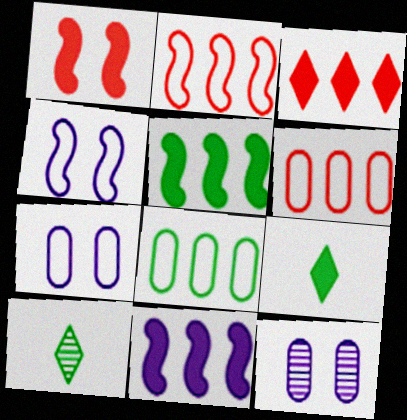[[2, 9, 12]]